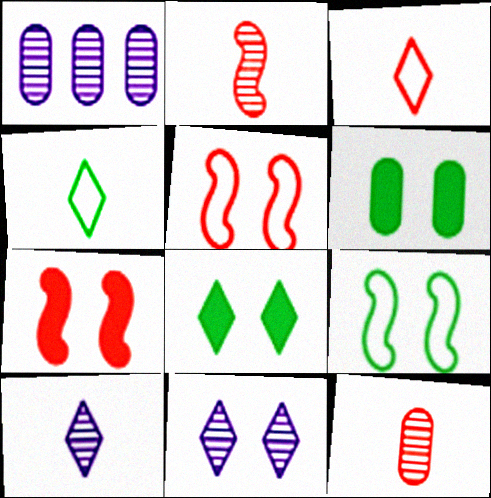[[1, 4, 7], 
[5, 6, 11]]